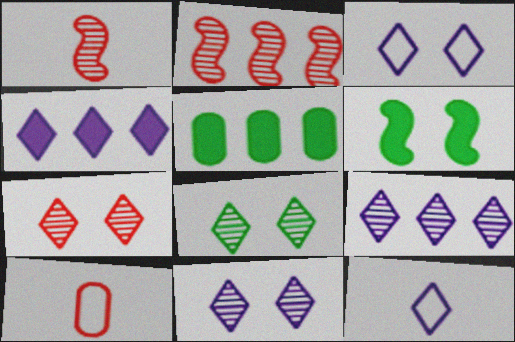[[1, 3, 5], 
[4, 11, 12], 
[6, 9, 10], 
[7, 8, 11]]